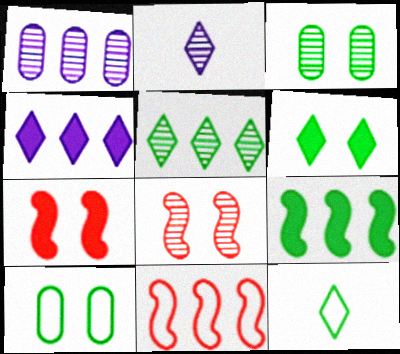[[1, 7, 12], 
[3, 9, 12], 
[5, 6, 12]]